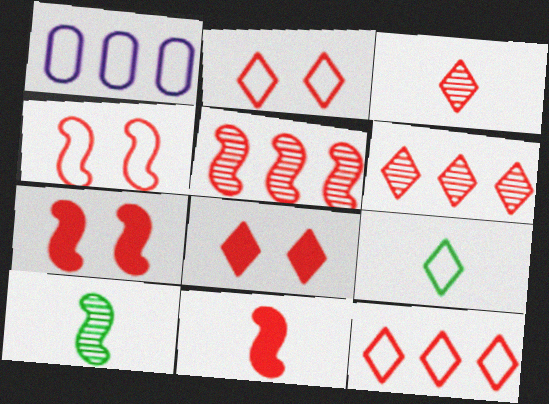[[1, 4, 9], 
[1, 8, 10], 
[3, 8, 12], 
[4, 5, 11]]